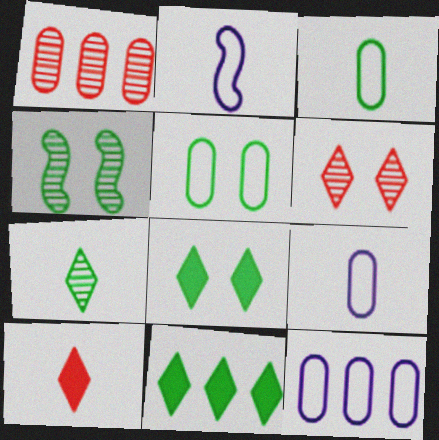[[1, 2, 8], 
[3, 4, 11], 
[4, 5, 8], 
[4, 10, 12]]